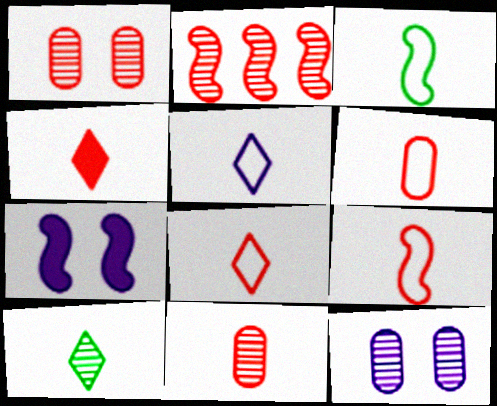[[2, 3, 7], 
[2, 10, 12], 
[3, 5, 6], 
[4, 5, 10], 
[4, 9, 11], 
[6, 8, 9]]